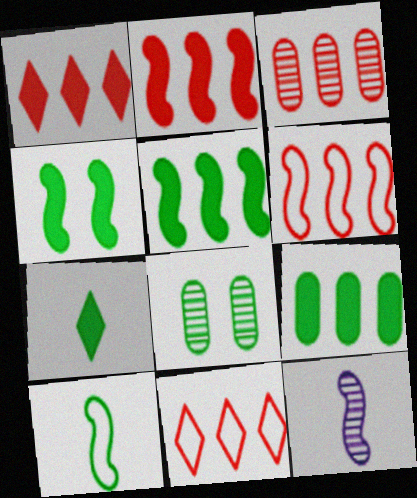[[1, 3, 6], 
[2, 3, 11], 
[4, 6, 12], 
[4, 7, 9]]